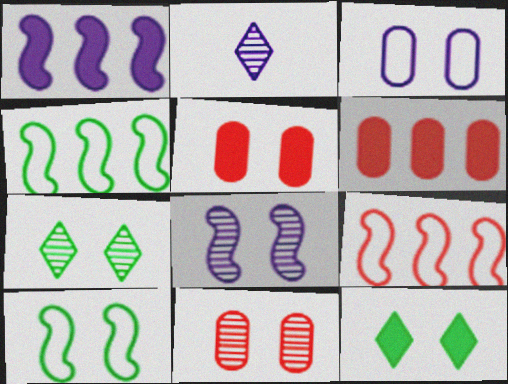[[1, 2, 3], 
[2, 4, 5], 
[2, 6, 10], 
[7, 8, 11]]